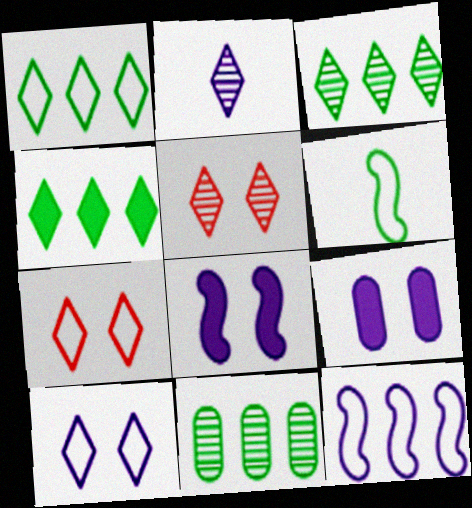[[1, 3, 4], 
[2, 3, 5], 
[2, 4, 7], 
[2, 9, 12]]